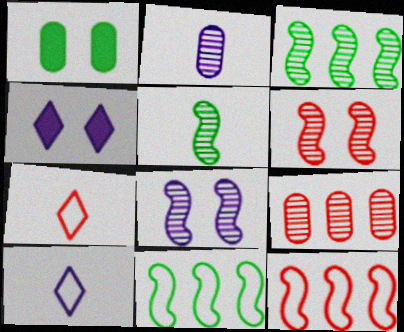[]